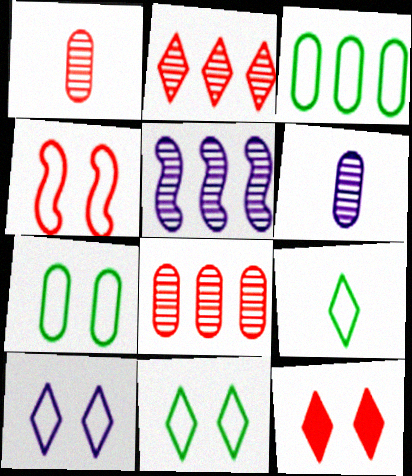[[4, 7, 10]]